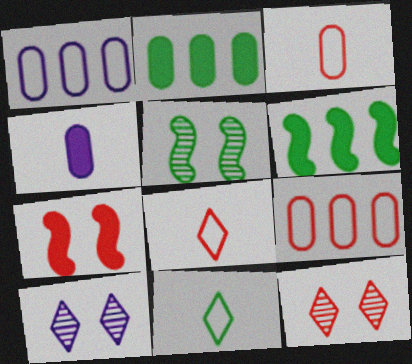[[2, 5, 11], 
[3, 6, 10]]